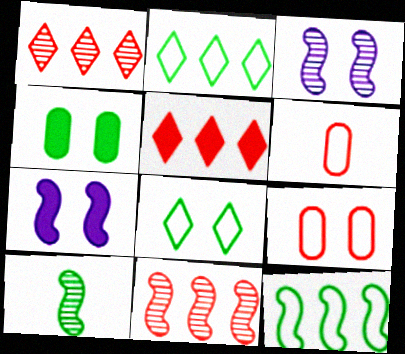[[2, 4, 10], 
[3, 10, 11]]